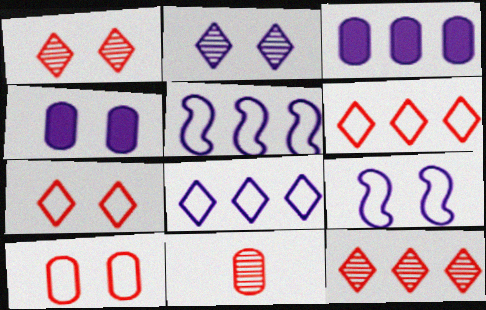[[2, 4, 9]]